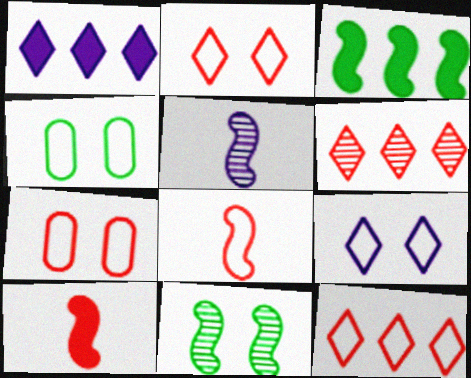[[6, 7, 10], 
[7, 8, 12]]